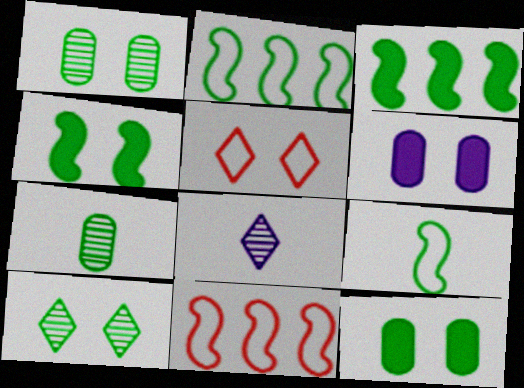[[8, 11, 12]]